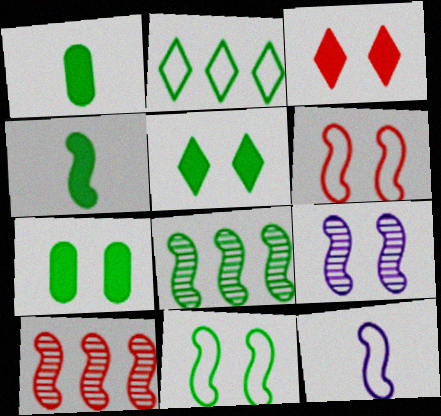[[4, 8, 11]]